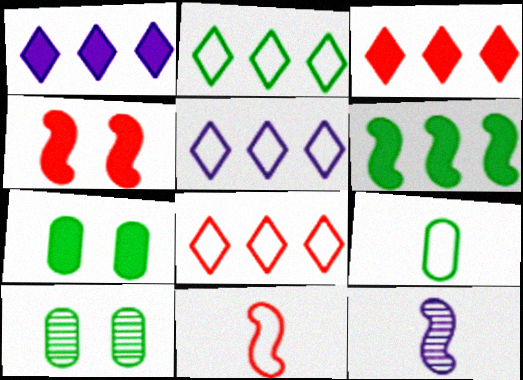[[1, 10, 11], 
[2, 5, 8], 
[7, 8, 12]]